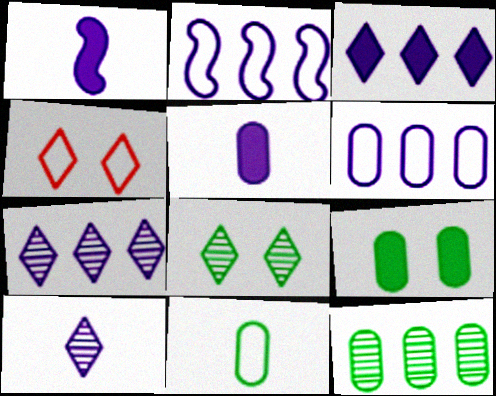[[1, 4, 12], 
[2, 4, 11], 
[9, 11, 12]]